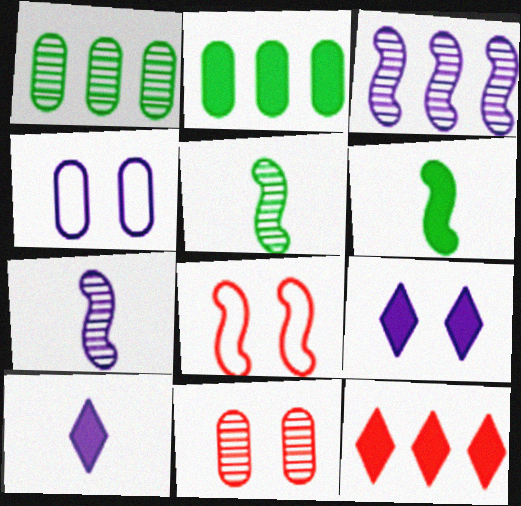[[1, 8, 10], 
[3, 4, 10], 
[3, 6, 8], 
[4, 5, 12]]